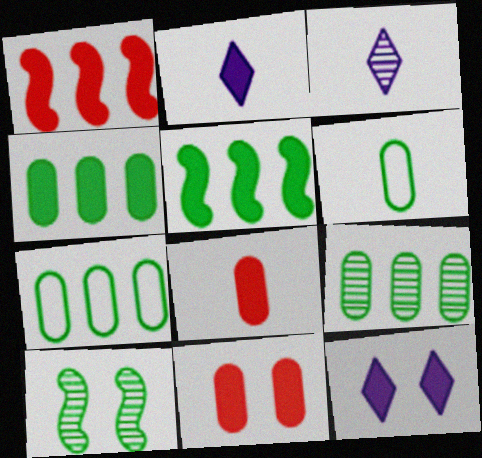[[2, 5, 11], 
[4, 7, 9], 
[5, 8, 12]]